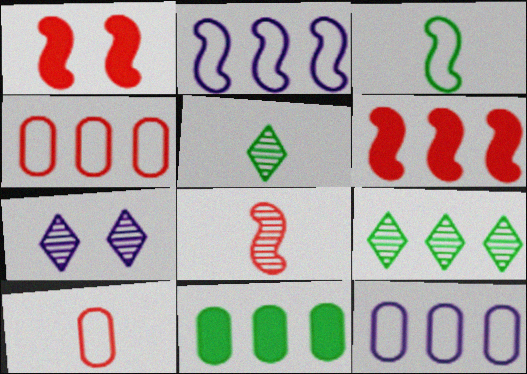[[1, 5, 12], 
[6, 9, 12]]